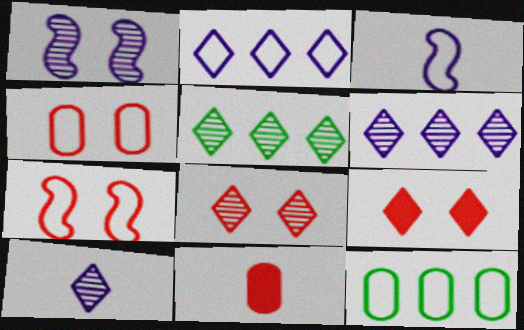[[5, 8, 10]]